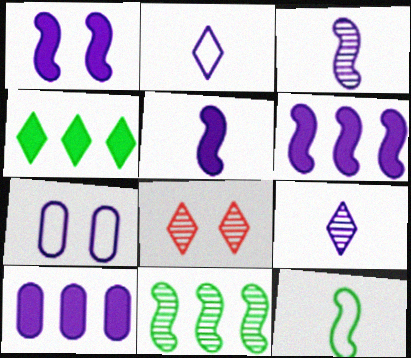[[1, 5, 6], 
[2, 4, 8], 
[6, 7, 9], 
[8, 10, 12]]